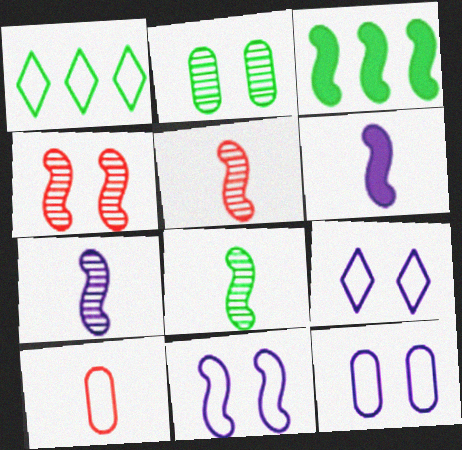[[1, 10, 11], 
[3, 5, 11], 
[5, 7, 8], 
[9, 11, 12]]